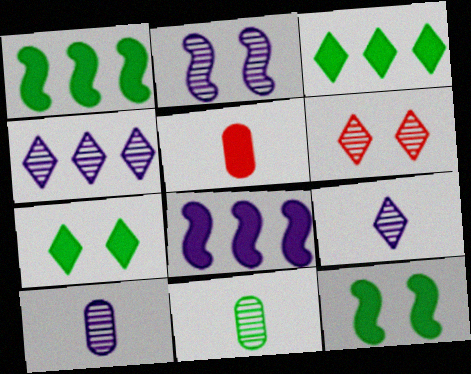[[2, 4, 10], 
[5, 7, 8]]